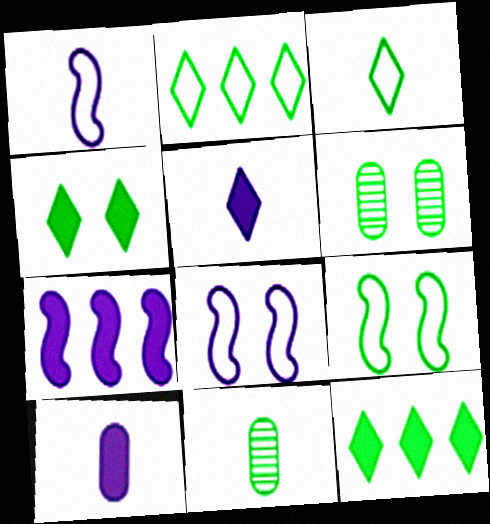[[4, 6, 9], 
[9, 11, 12]]